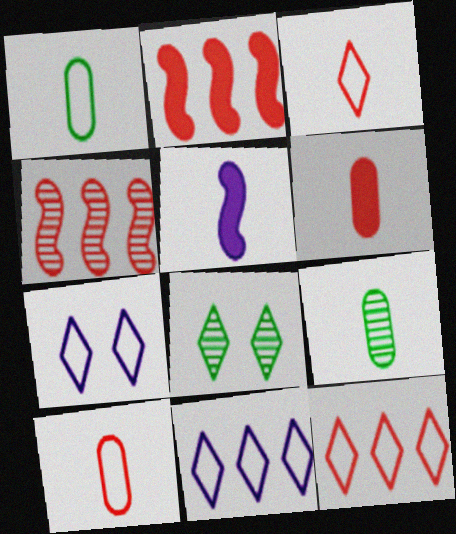[[2, 7, 9], 
[3, 5, 9]]